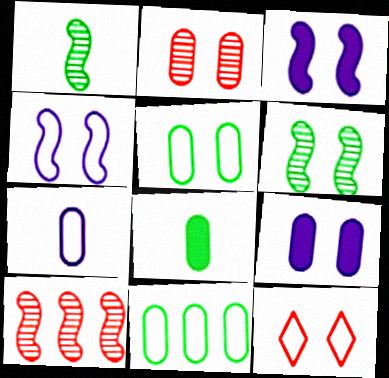[[2, 5, 9], 
[4, 5, 12], 
[6, 9, 12]]